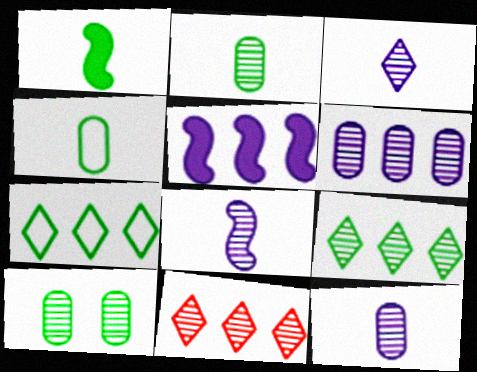[[1, 7, 10], 
[3, 8, 12], 
[8, 10, 11]]